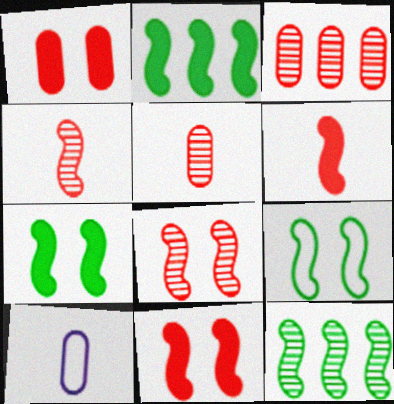[]